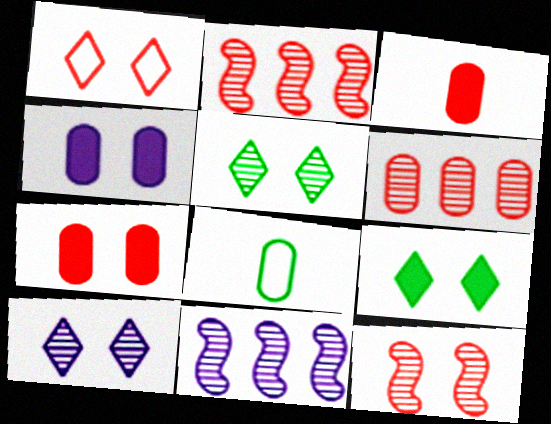[[1, 2, 3], 
[1, 7, 12], 
[1, 9, 10], 
[4, 6, 8]]